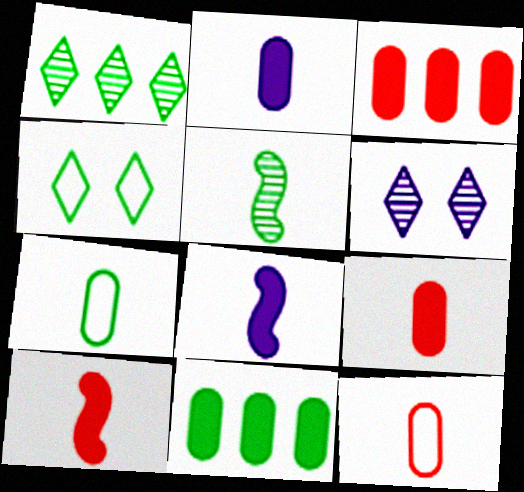[[4, 5, 11]]